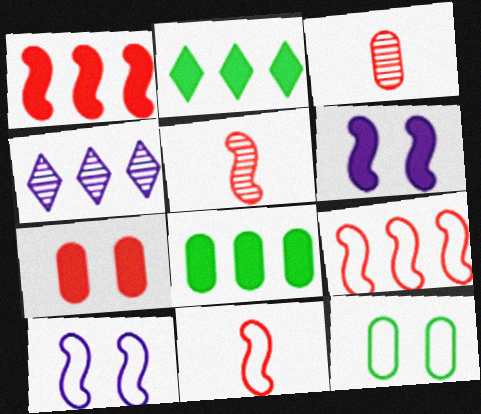[[2, 3, 10], 
[4, 8, 9]]